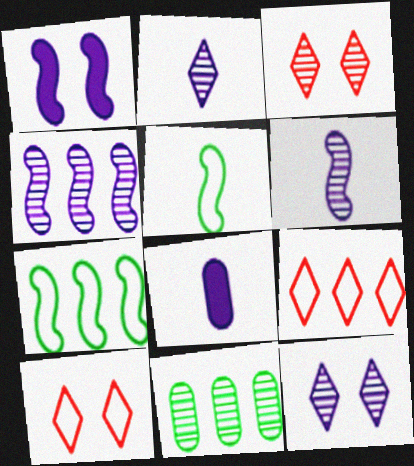[[3, 6, 11], 
[3, 7, 8]]